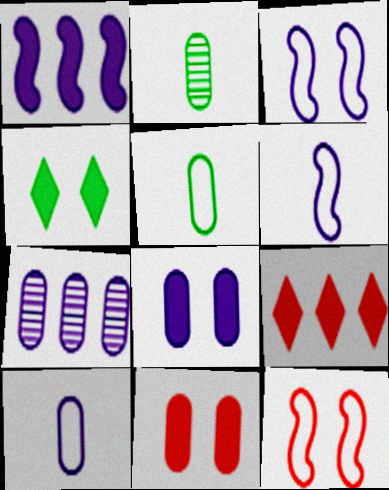[[2, 3, 9], 
[5, 7, 11], 
[7, 8, 10]]